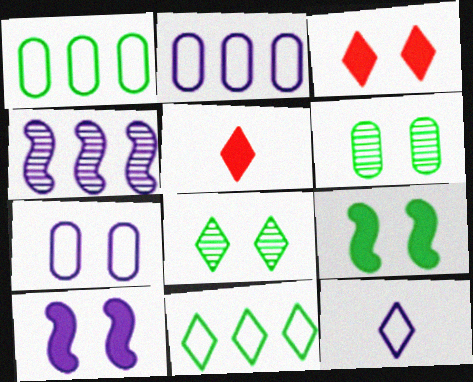[]